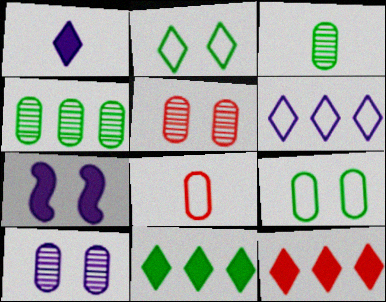[[2, 5, 7]]